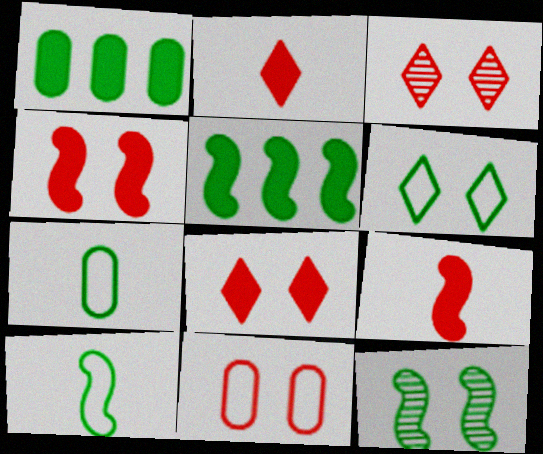[[3, 4, 11], 
[5, 10, 12]]